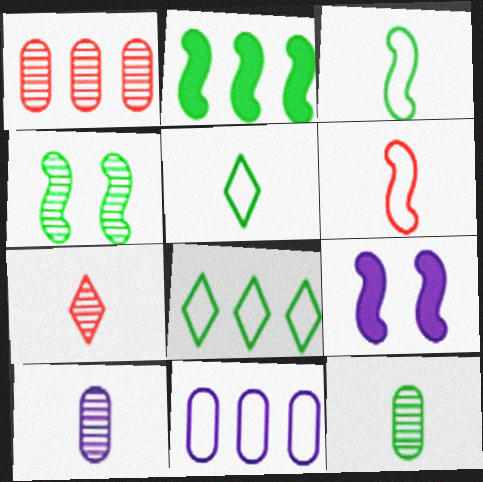[[1, 5, 9], 
[2, 3, 4]]